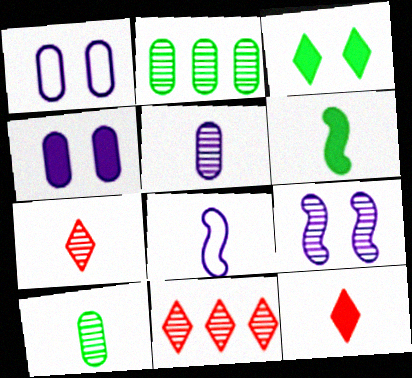[[1, 6, 11], 
[2, 7, 9], 
[8, 10, 12], 
[9, 10, 11]]